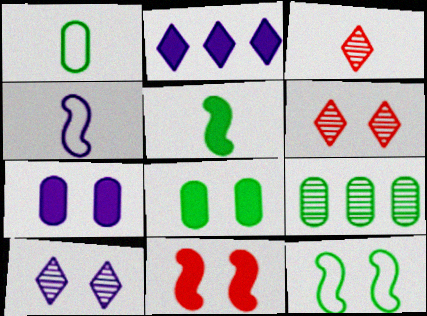[[1, 8, 9], 
[6, 7, 12]]